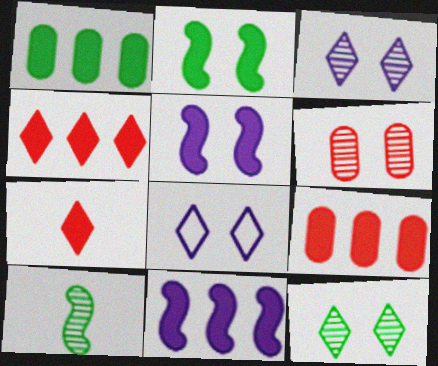[[1, 4, 11], 
[1, 5, 7], 
[2, 6, 8], 
[8, 9, 10]]